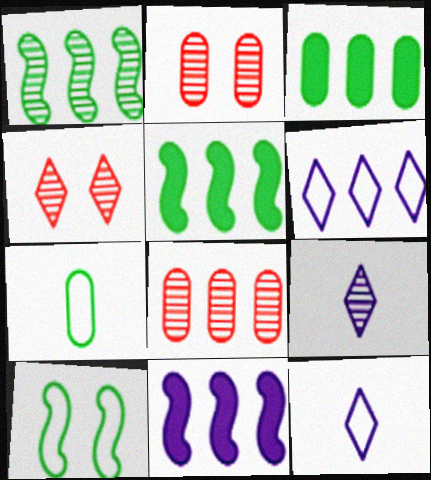[[1, 2, 9], 
[2, 5, 12], 
[4, 7, 11], 
[5, 6, 8]]